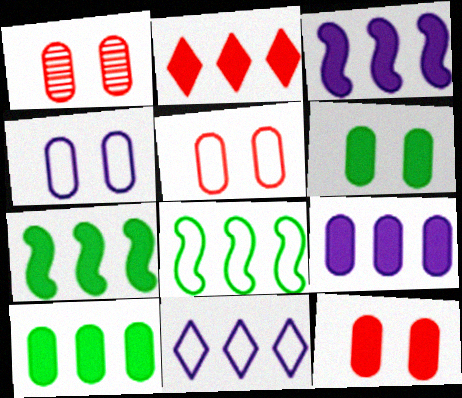[[1, 4, 6], 
[1, 5, 12], 
[2, 3, 10], 
[2, 7, 9]]